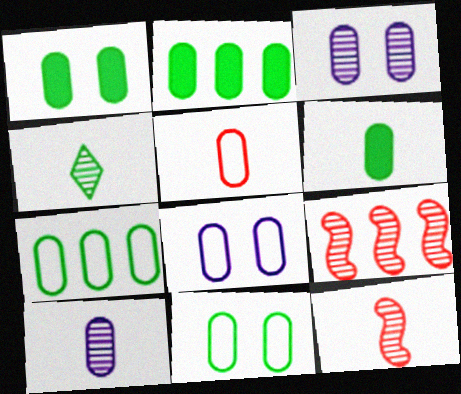[[1, 2, 6], 
[2, 3, 5], 
[3, 4, 9], 
[4, 10, 12], 
[5, 6, 10], 
[5, 7, 8]]